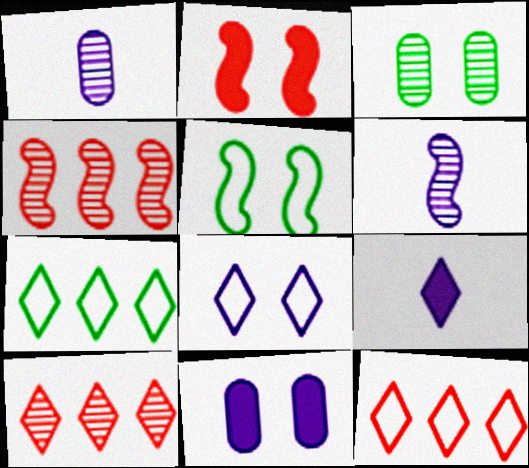[[1, 2, 7], 
[2, 3, 8], 
[3, 6, 10]]